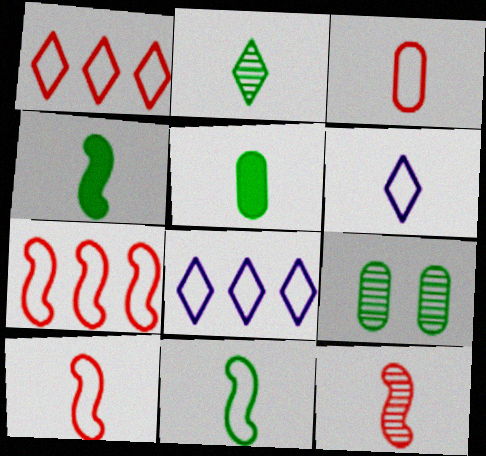[[2, 5, 11], 
[3, 6, 11], 
[5, 6, 12]]